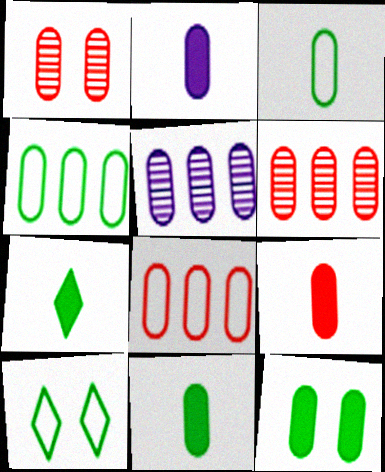[[1, 2, 4], 
[1, 8, 9], 
[2, 9, 11]]